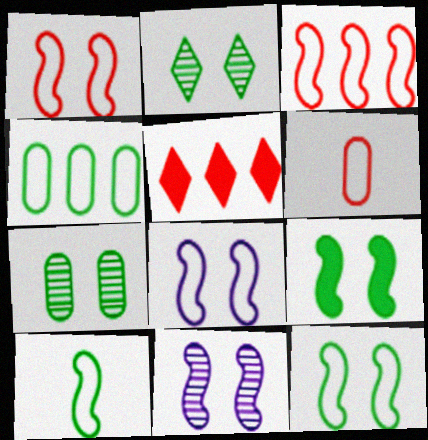[[1, 8, 12], 
[1, 9, 11], 
[3, 8, 10]]